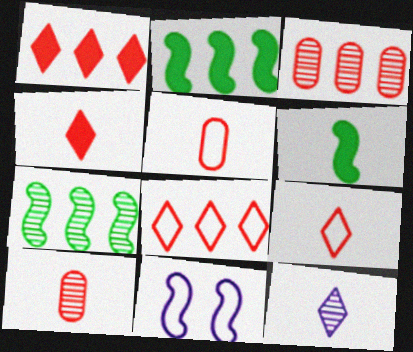[[5, 6, 12]]